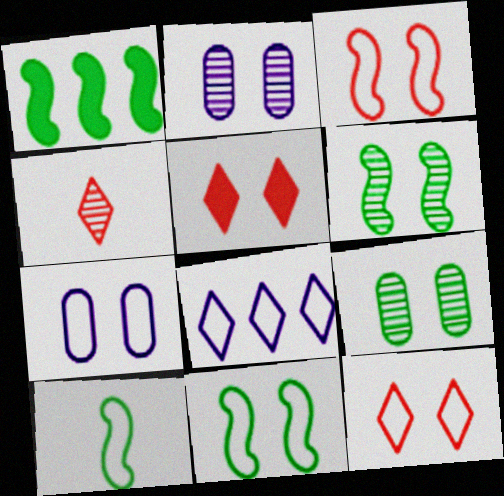[[1, 4, 7], 
[1, 6, 10], 
[2, 5, 11], 
[5, 6, 7], 
[7, 11, 12]]